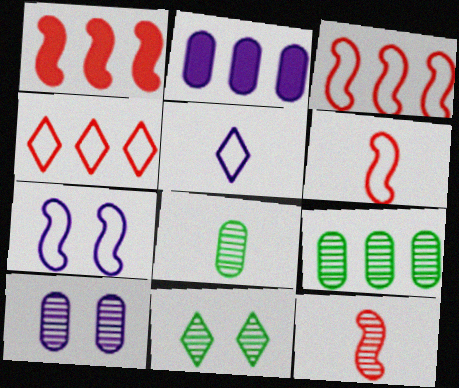[[2, 6, 11]]